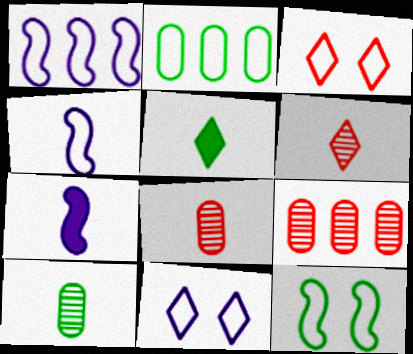[[2, 3, 4], 
[4, 5, 8]]